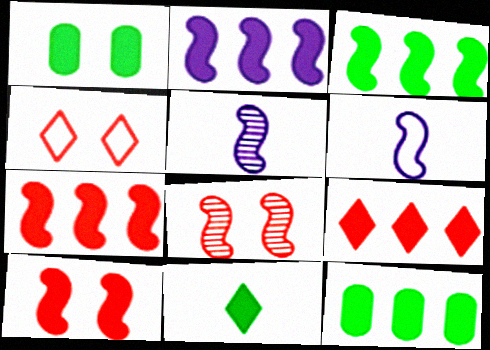[[1, 3, 11], 
[2, 3, 7], 
[2, 9, 12], 
[3, 6, 8], 
[4, 5, 12]]